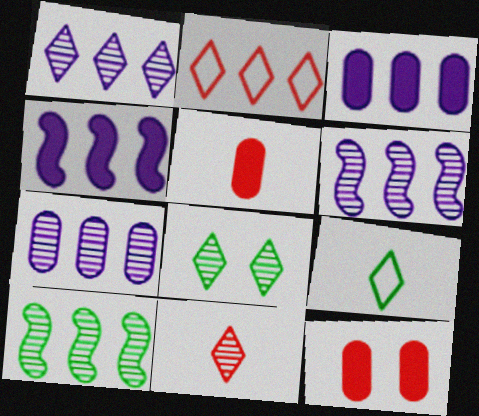[[1, 6, 7], 
[1, 8, 11], 
[2, 3, 10], 
[6, 9, 12]]